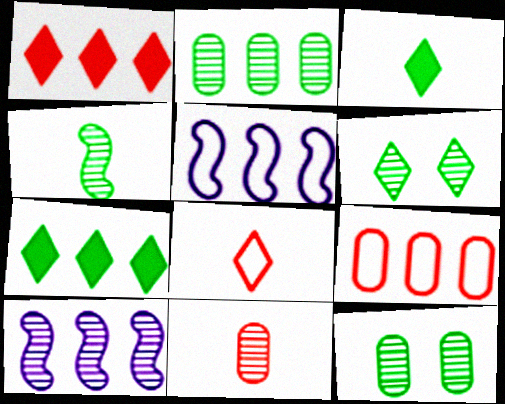[[1, 2, 5], 
[2, 4, 6], 
[6, 10, 11], 
[7, 9, 10]]